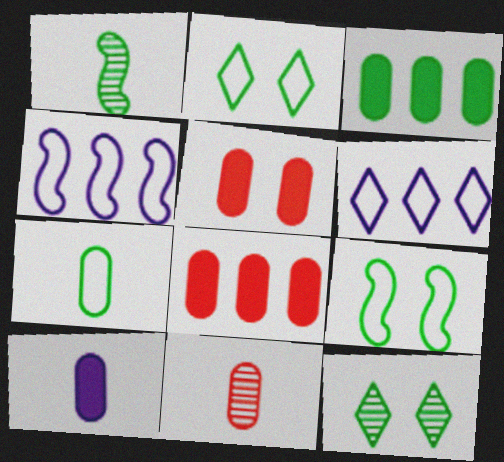[[1, 2, 3], 
[1, 5, 6], 
[3, 5, 10], 
[7, 10, 11]]